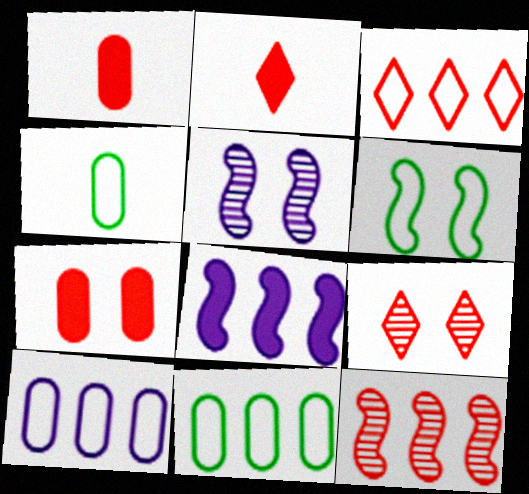[[2, 3, 9], 
[2, 5, 11], 
[4, 8, 9]]